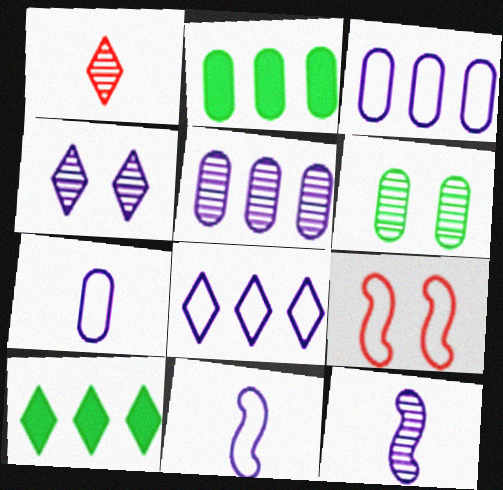[[4, 5, 12]]